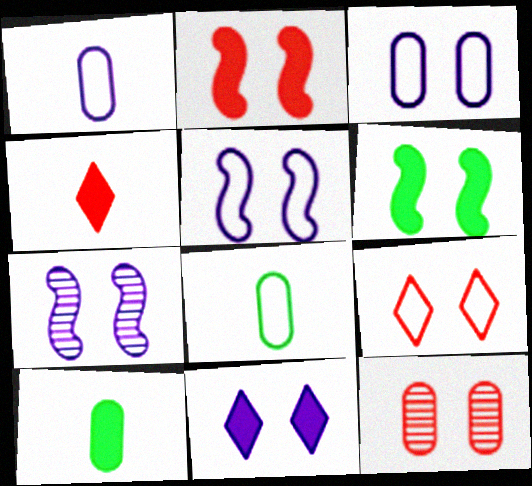[[2, 9, 12], 
[3, 7, 11]]